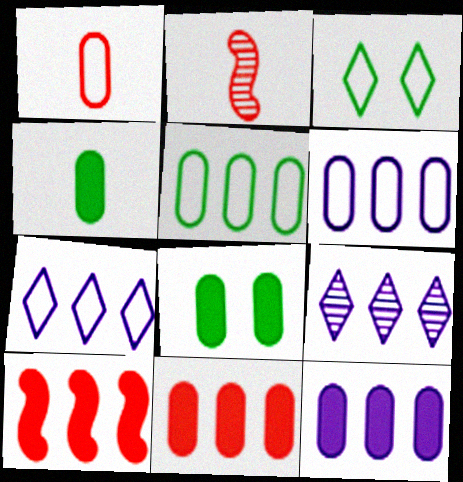[[2, 3, 12], 
[2, 7, 8], 
[5, 9, 10]]